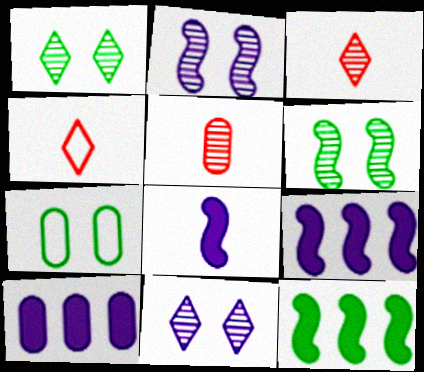[[3, 7, 9], 
[4, 6, 10], 
[5, 7, 10]]